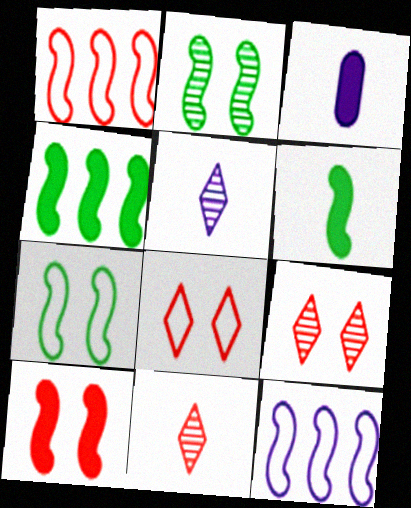[]